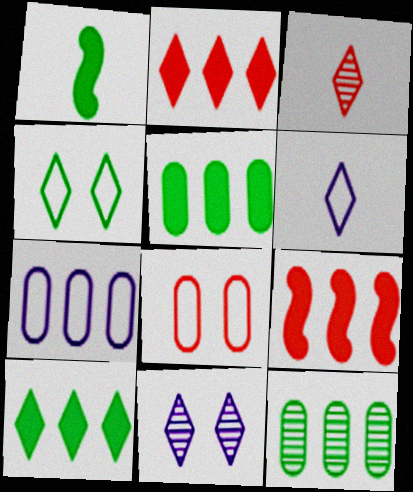[[1, 4, 12], 
[3, 8, 9]]